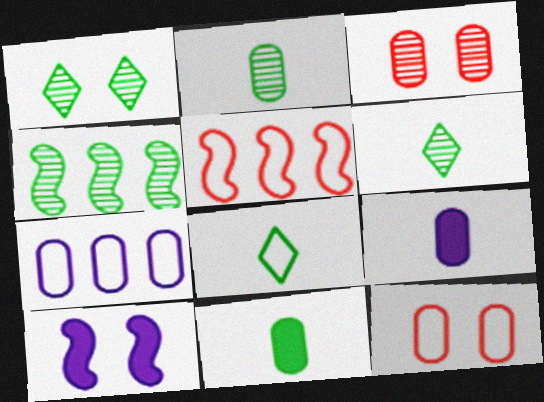[[1, 2, 4], 
[1, 5, 9], 
[1, 10, 12], 
[3, 7, 11]]